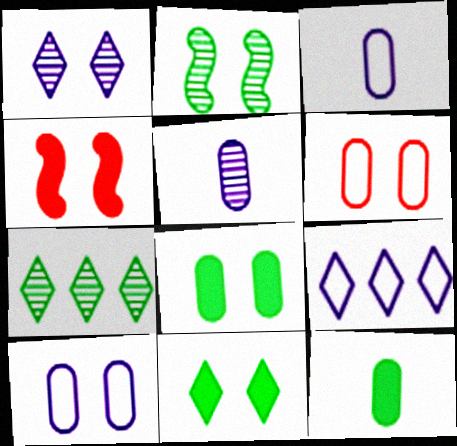[[3, 4, 7]]